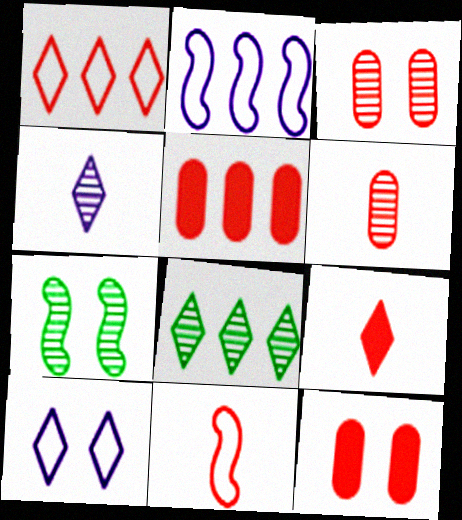[[2, 5, 8], 
[6, 9, 11], 
[7, 10, 12], 
[8, 9, 10]]